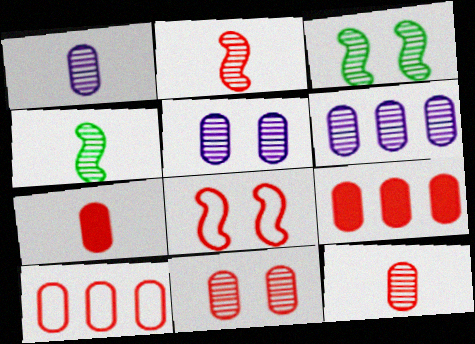[[1, 5, 6], 
[7, 10, 11]]